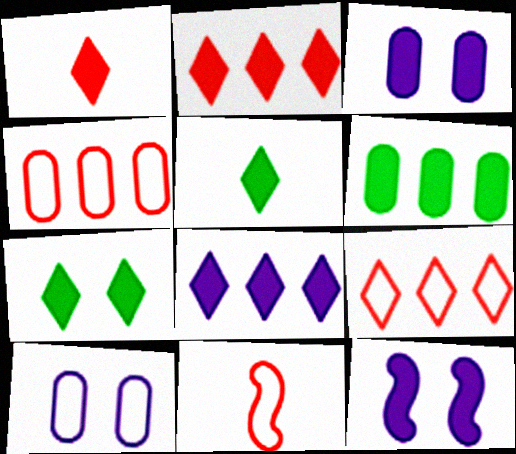[[1, 6, 12], 
[1, 7, 8]]